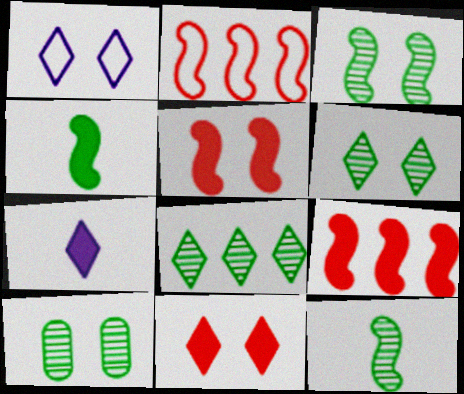[[1, 5, 10], 
[1, 6, 11], 
[2, 7, 10], 
[3, 6, 10], 
[8, 10, 12]]